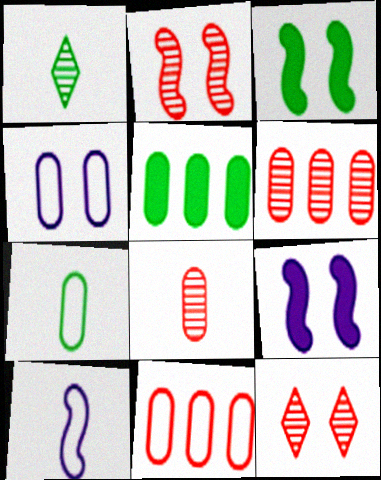[[1, 9, 11], 
[3, 4, 12], 
[4, 5, 8], 
[4, 7, 11], 
[5, 10, 12]]